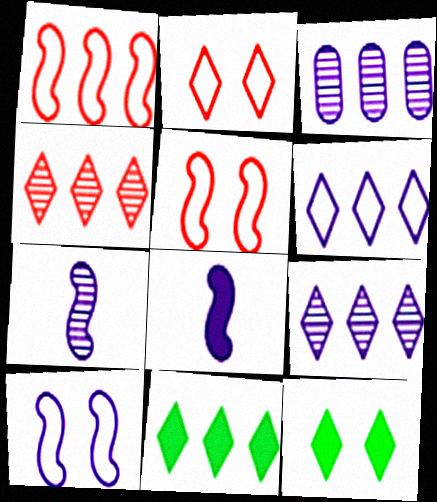[[1, 3, 11], 
[4, 6, 11]]